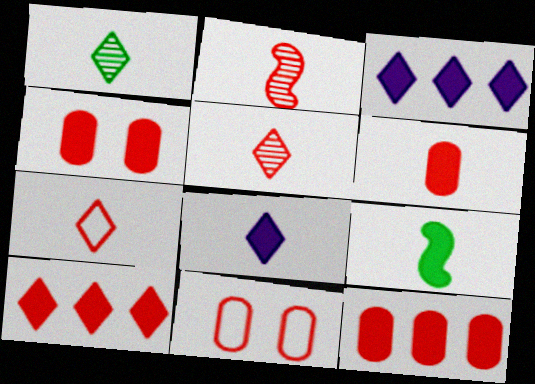[[1, 7, 8], 
[2, 6, 7], 
[2, 10, 11], 
[3, 4, 9], 
[4, 6, 12], 
[6, 8, 9]]